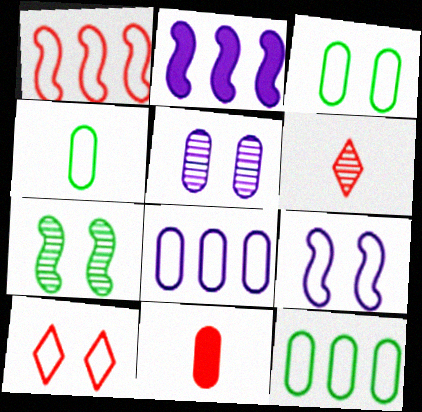[[2, 3, 6], 
[3, 4, 12], 
[3, 9, 10], 
[5, 11, 12]]